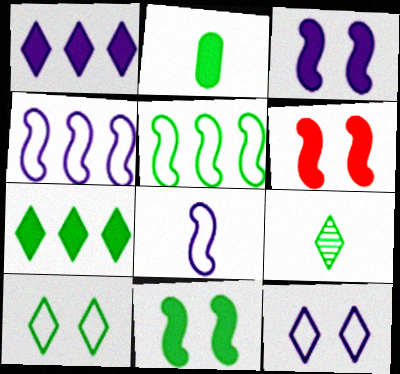[[1, 2, 6], 
[2, 7, 11], 
[3, 6, 11], 
[7, 9, 10]]